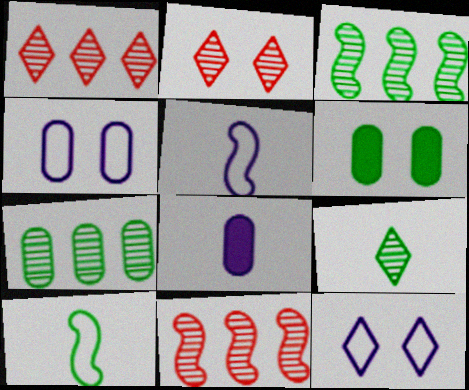[[1, 5, 6]]